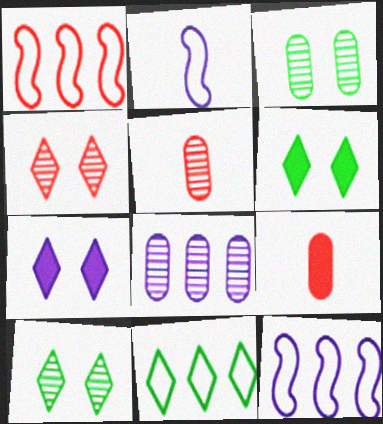[[1, 4, 9], 
[2, 7, 8], 
[3, 5, 8], 
[5, 6, 12], 
[9, 10, 12]]